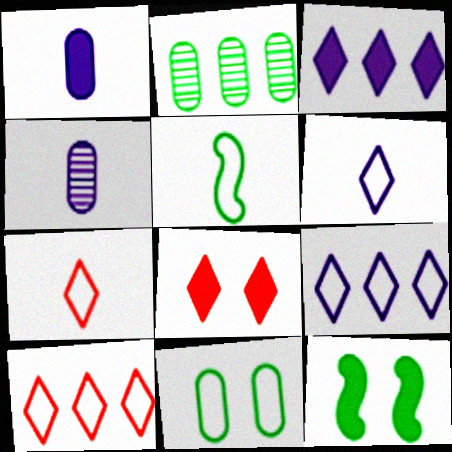[[4, 10, 12]]